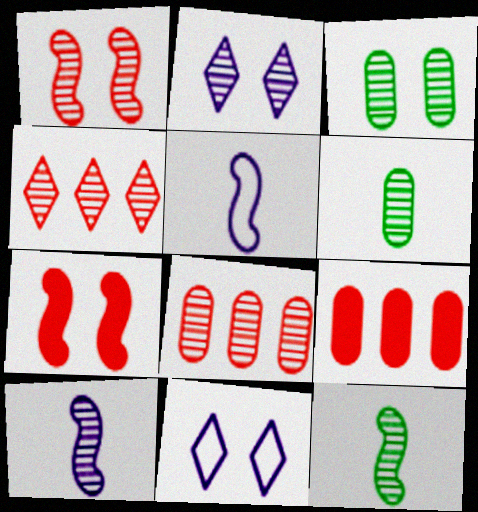[[1, 2, 3], 
[2, 8, 12], 
[3, 4, 10], 
[3, 7, 11], 
[9, 11, 12]]